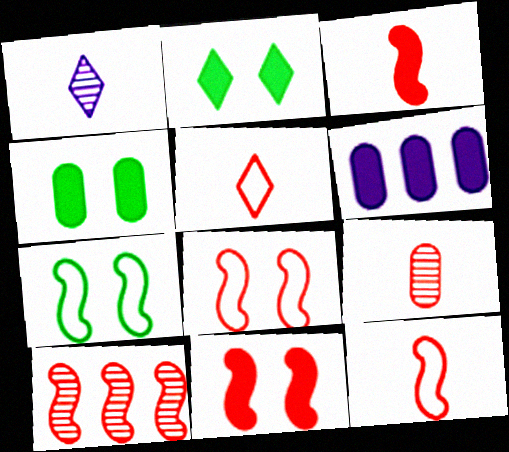[[2, 3, 6], 
[3, 5, 9], 
[3, 8, 10], 
[10, 11, 12]]